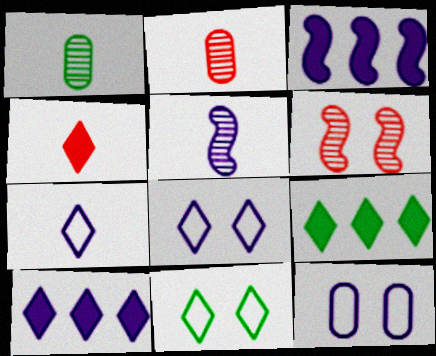[[2, 3, 11], 
[5, 10, 12]]